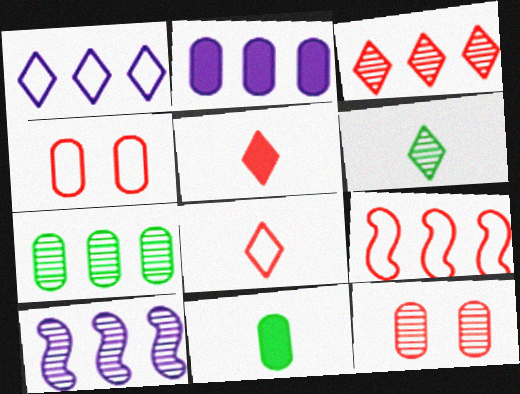[[1, 2, 10], 
[3, 7, 10], 
[4, 8, 9], 
[5, 9, 12], 
[6, 10, 12]]